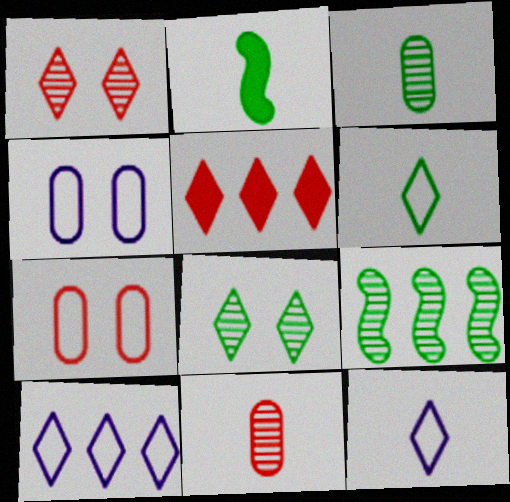[[2, 3, 6], 
[2, 11, 12], 
[3, 8, 9], 
[5, 8, 12]]